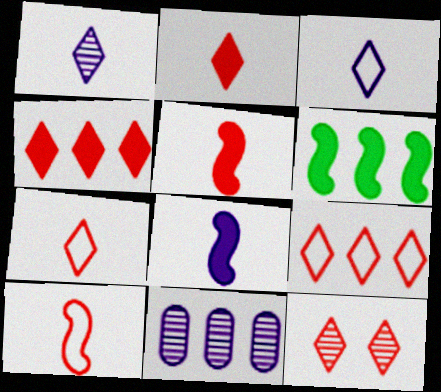[[2, 9, 12], 
[4, 7, 12], 
[6, 9, 11]]